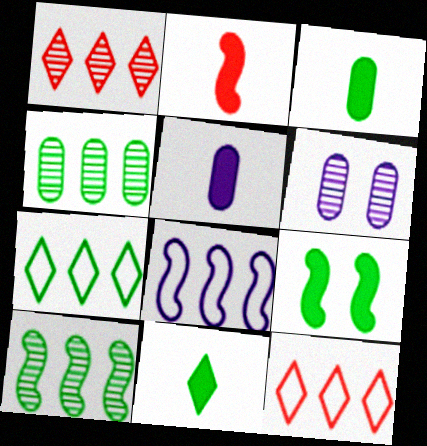[[2, 5, 11], 
[2, 6, 7]]